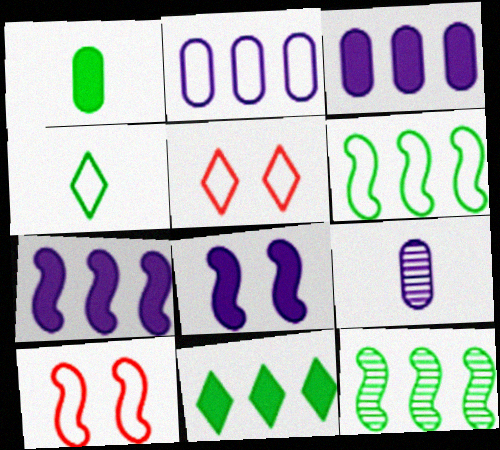[[2, 4, 10], 
[9, 10, 11]]